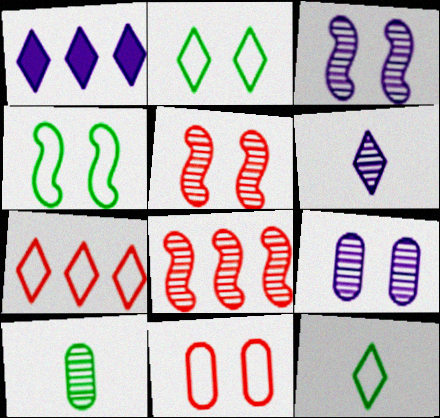[]